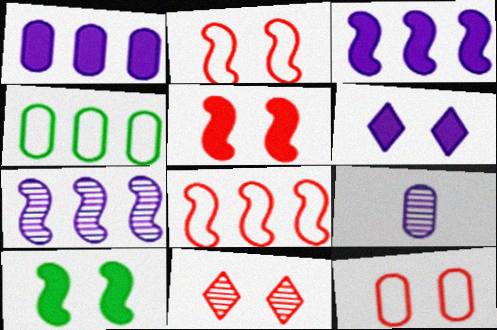[[5, 11, 12]]